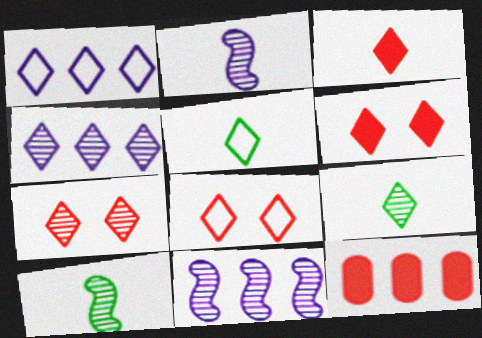[[1, 5, 8], 
[1, 6, 9], 
[4, 5, 6], 
[4, 7, 9], 
[6, 7, 8]]